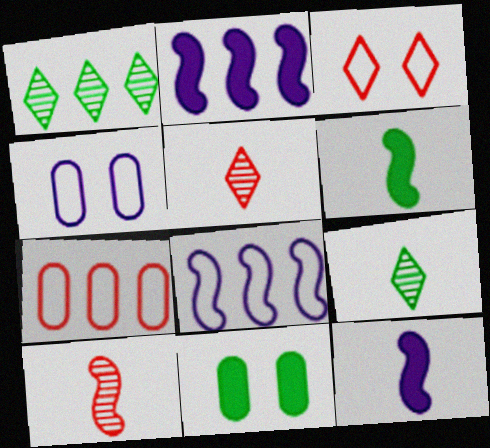[[1, 2, 7], 
[5, 8, 11]]